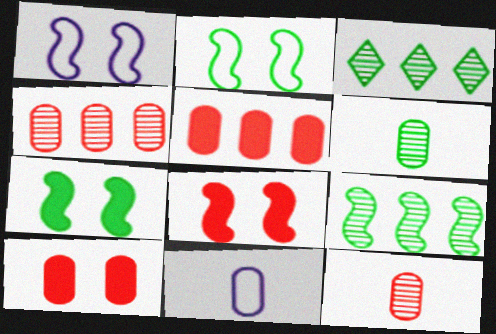[[3, 8, 11]]